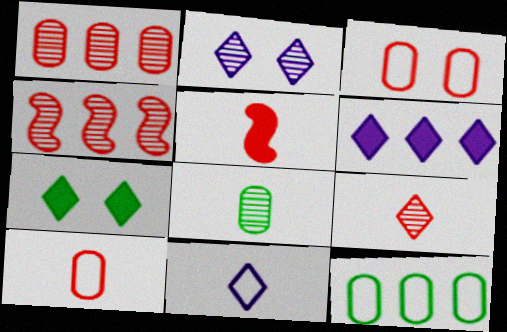[[2, 4, 8], 
[2, 5, 12], 
[2, 6, 11], 
[4, 6, 12], 
[5, 8, 11], 
[5, 9, 10]]